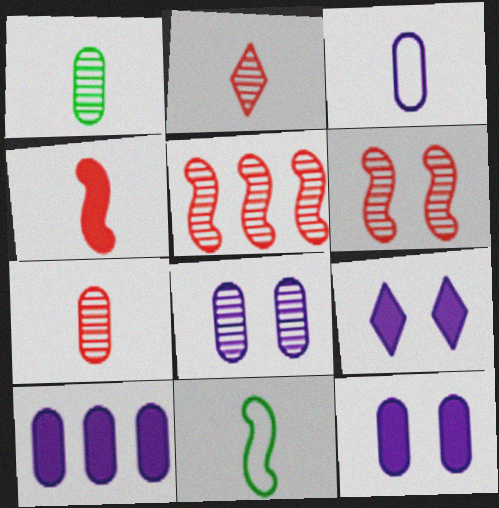[[3, 8, 10]]